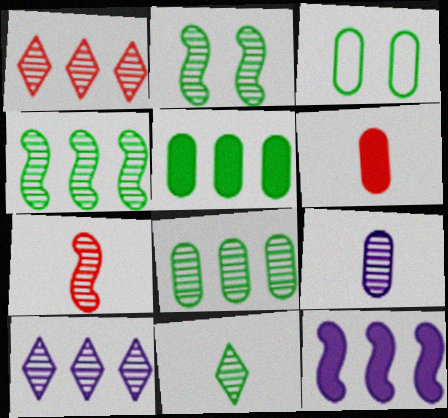[[1, 2, 9], 
[2, 8, 11], 
[7, 9, 11]]